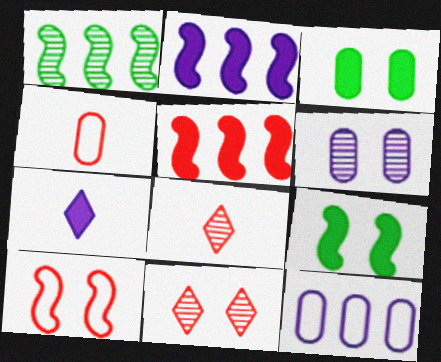[[1, 6, 8], 
[3, 5, 7], 
[4, 5, 11], 
[8, 9, 12]]